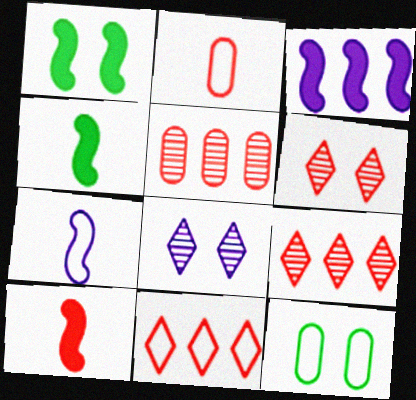[[1, 3, 10], 
[7, 11, 12]]